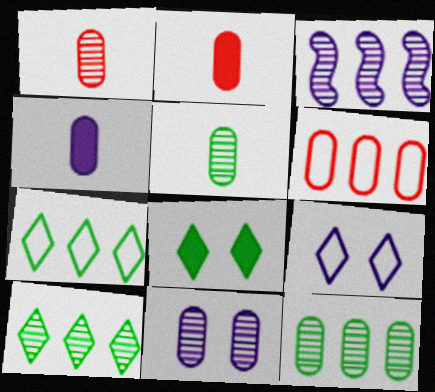[[1, 11, 12], 
[3, 4, 9]]